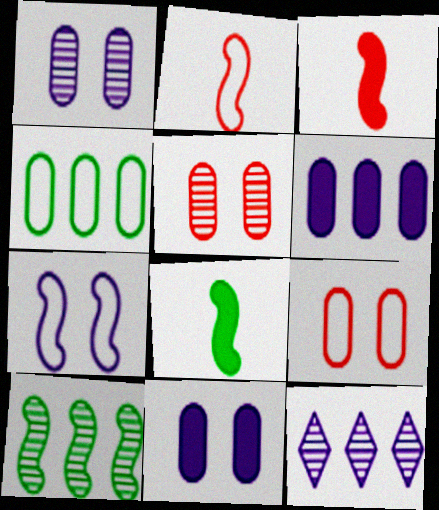[[3, 7, 10], 
[8, 9, 12]]